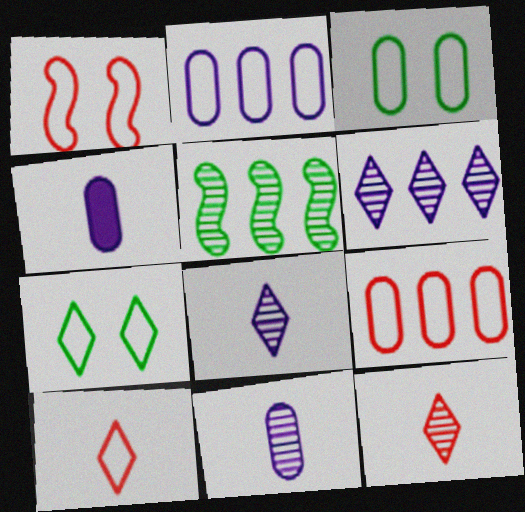[[1, 9, 10]]